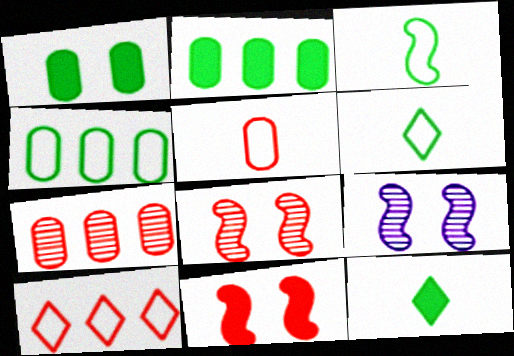[]